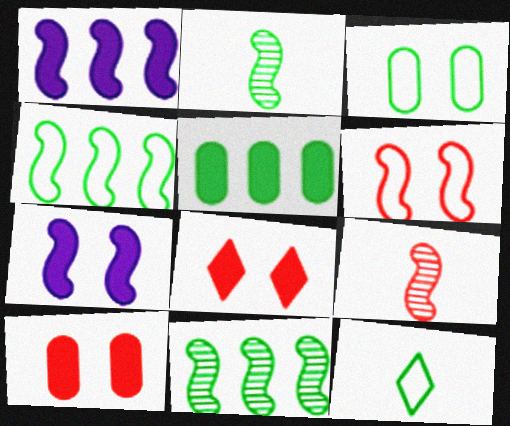[[1, 2, 6], 
[3, 4, 12], 
[4, 7, 9]]